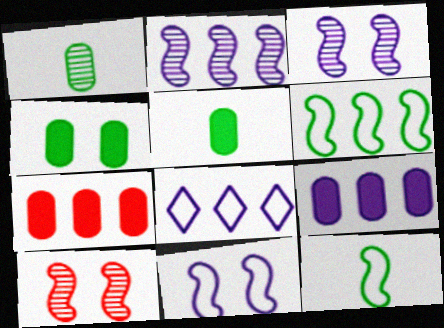[[2, 8, 9], 
[5, 8, 10]]